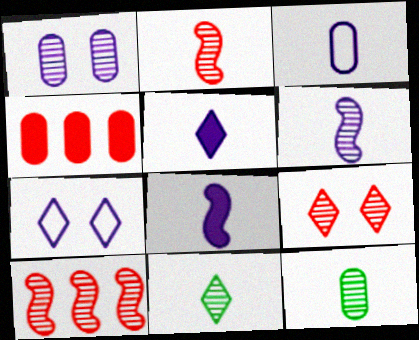[[1, 10, 11], 
[3, 5, 6]]